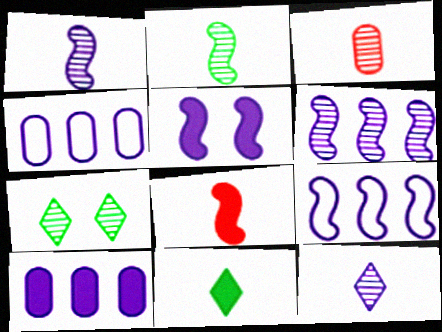[[1, 5, 9], 
[2, 3, 12], 
[3, 6, 7], 
[4, 5, 12], 
[4, 7, 8]]